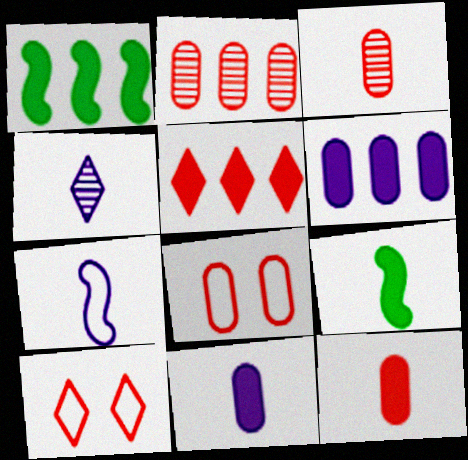[[1, 4, 8], 
[1, 5, 6], 
[2, 8, 12], 
[4, 7, 11]]